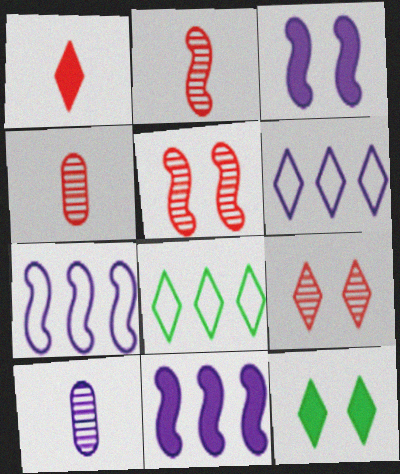[[3, 4, 8], 
[3, 6, 10], 
[4, 7, 12]]